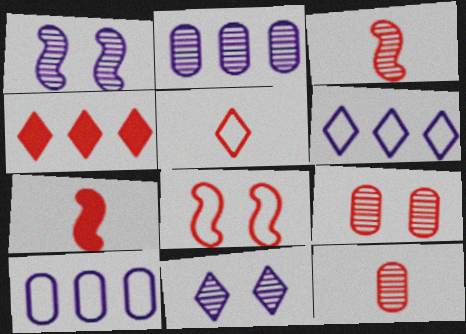[[4, 8, 12], 
[5, 7, 12]]